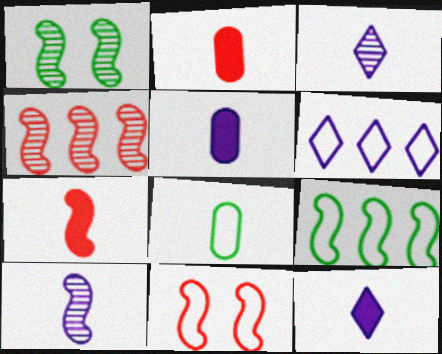[[1, 2, 6], 
[1, 4, 10], 
[3, 7, 8], 
[4, 7, 11], 
[6, 8, 11]]